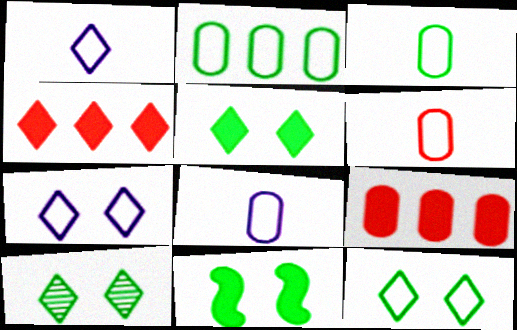[[1, 4, 10], 
[3, 6, 8], 
[5, 10, 12]]